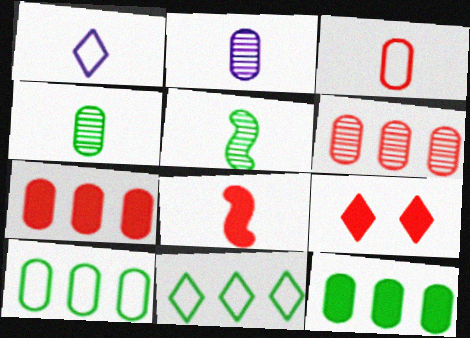[[1, 4, 8], 
[7, 8, 9]]